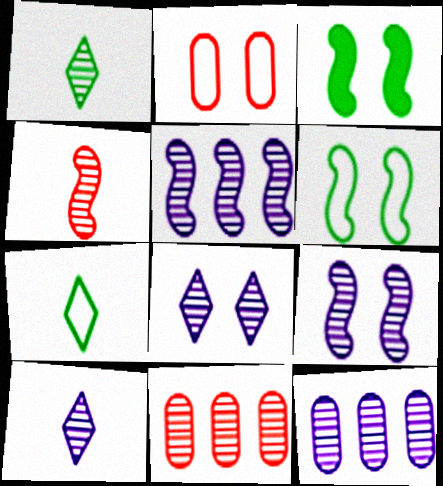[[1, 9, 11], 
[2, 3, 8], 
[9, 10, 12]]